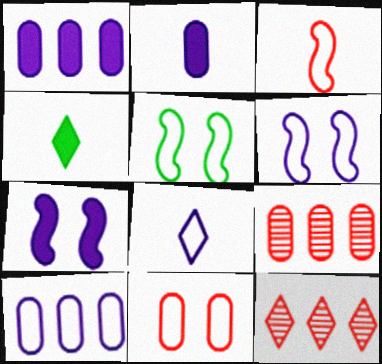[[2, 5, 12], 
[4, 6, 9], 
[6, 8, 10]]